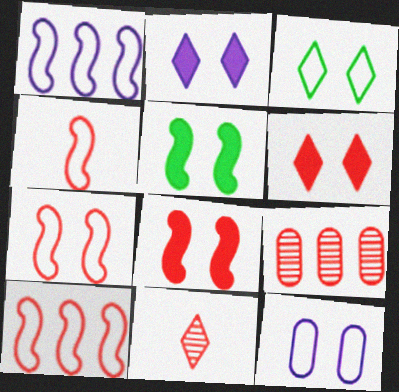[[3, 7, 12], 
[4, 6, 9], 
[4, 7, 10]]